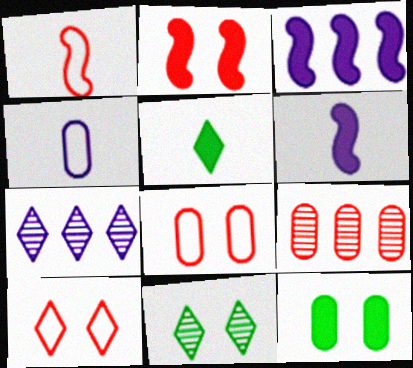[[1, 7, 12], 
[4, 9, 12], 
[5, 7, 10]]